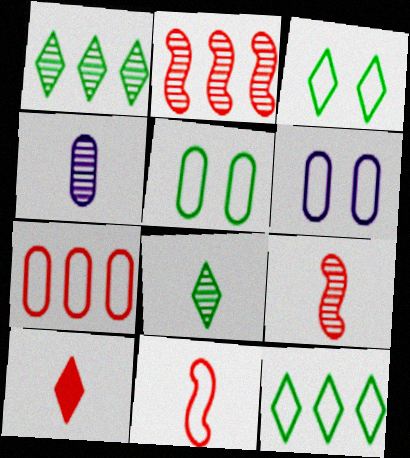[[4, 8, 9], 
[6, 11, 12]]